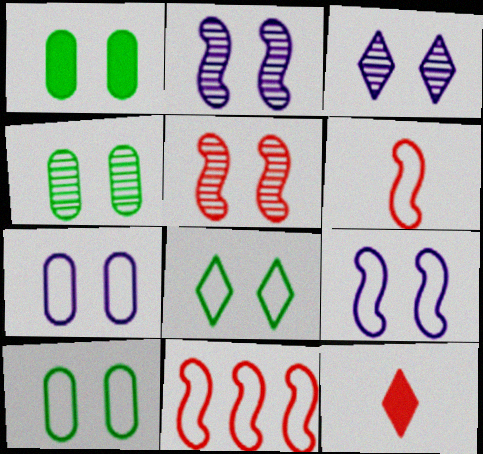[[1, 4, 10], 
[3, 4, 5]]